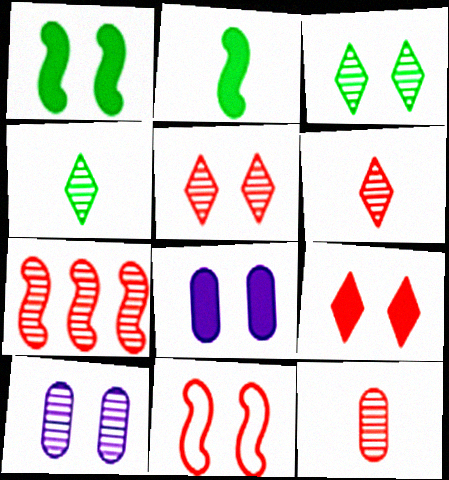[[1, 8, 9], 
[3, 8, 11], 
[4, 7, 10], 
[5, 7, 12]]